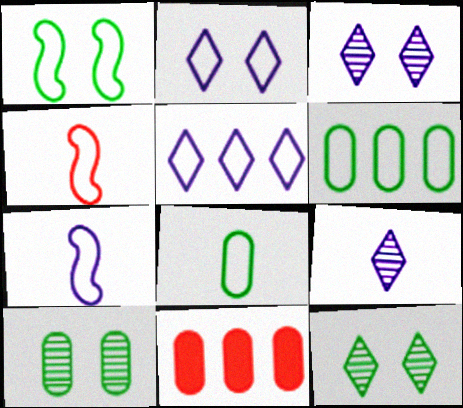[[1, 9, 11], 
[2, 4, 6], 
[7, 11, 12]]